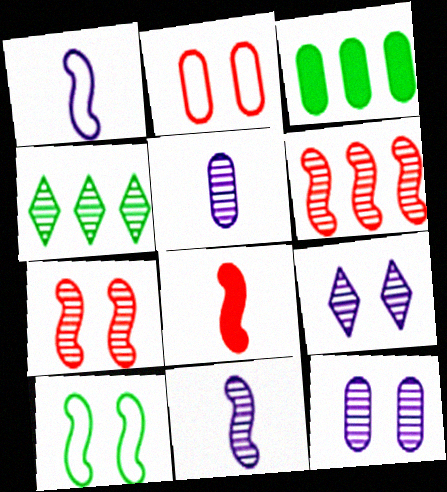[[2, 3, 5], 
[4, 5, 7]]